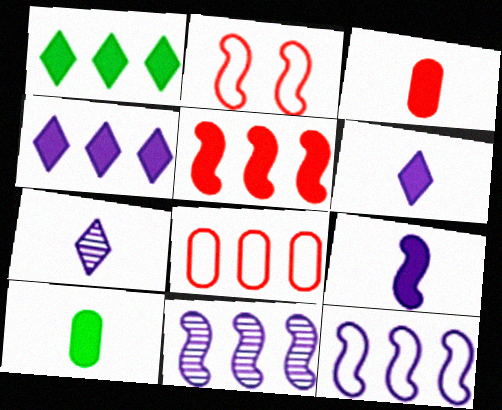[[1, 8, 11]]